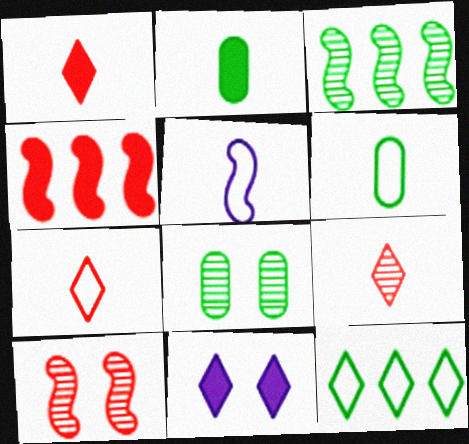[[1, 7, 9], 
[2, 4, 11], 
[2, 5, 9], 
[5, 6, 7], 
[9, 11, 12]]